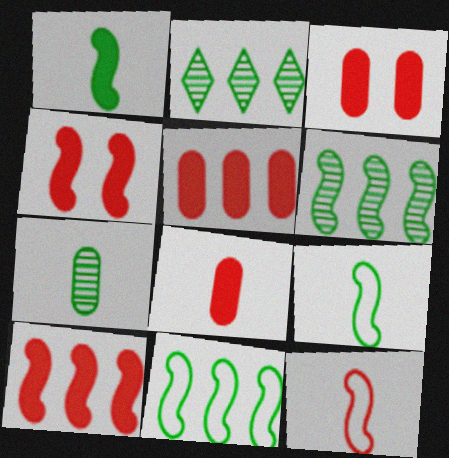[[3, 5, 8]]